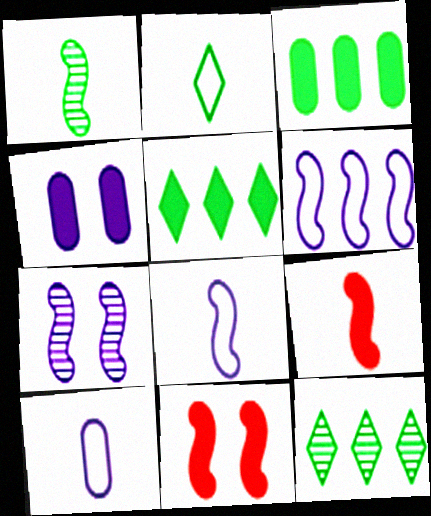[[1, 6, 11], 
[1, 8, 9], 
[4, 5, 9], 
[10, 11, 12]]